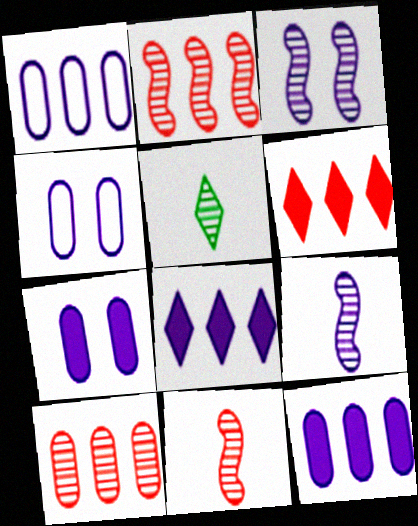[[3, 5, 10], 
[4, 8, 9]]